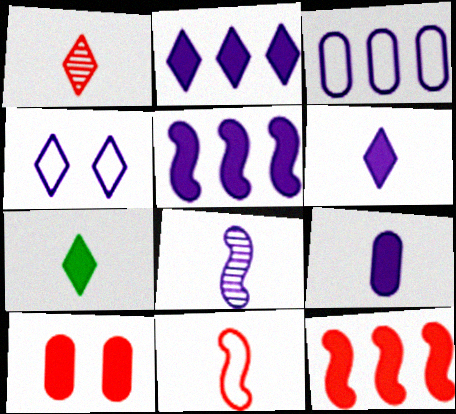[[5, 7, 10]]